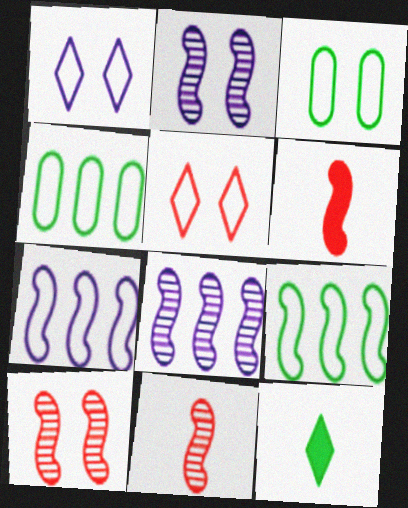[[2, 6, 9]]